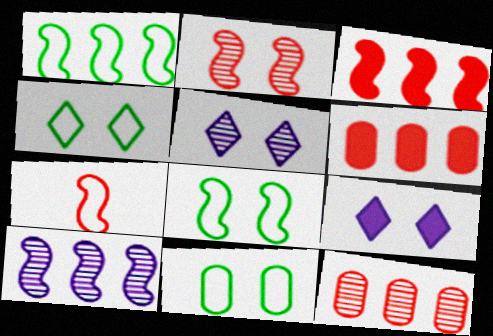[[1, 3, 10], 
[2, 3, 7], 
[2, 9, 11], 
[4, 8, 11]]